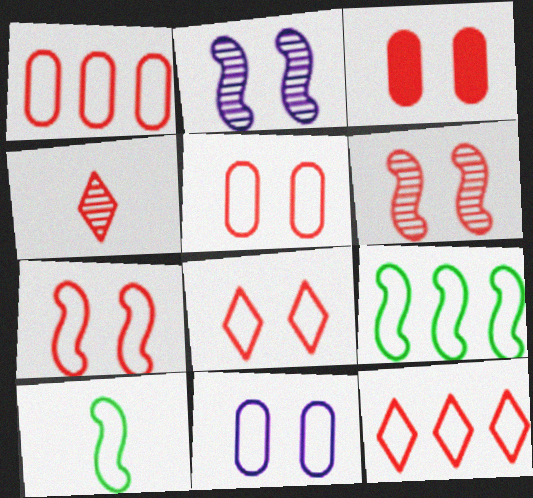[[3, 6, 8], 
[5, 7, 8], 
[10, 11, 12]]